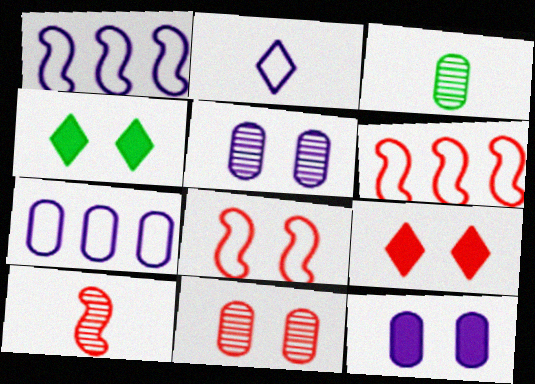[[1, 3, 9], 
[4, 5, 8], 
[4, 7, 10], 
[8, 9, 11]]